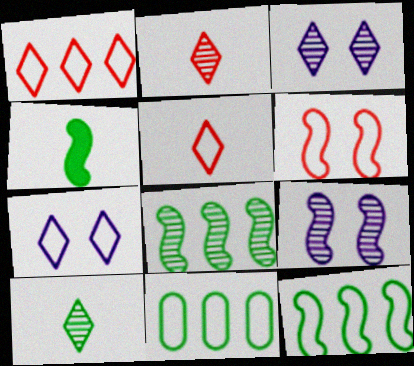[]